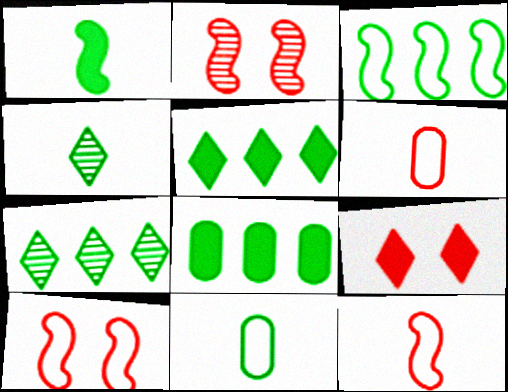[[1, 4, 11], 
[3, 7, 8]]